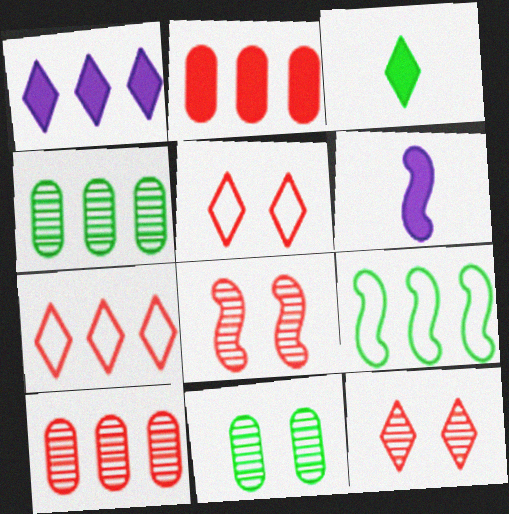[[1, 9, 10], 
[3, 9, 11], 
[4, 5, 6], 
[6, 7, 11], 
[6, 8, 9]]